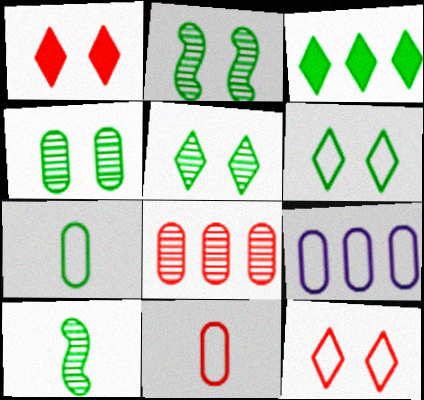[[1, 9, 10], 
[2, 3, 7], 
[2, 4, 5]]